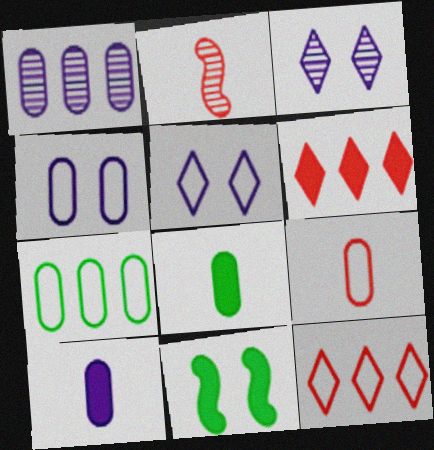[[1, 4, 10], 
[4, 7, 9], 
[6, 10, 11]]